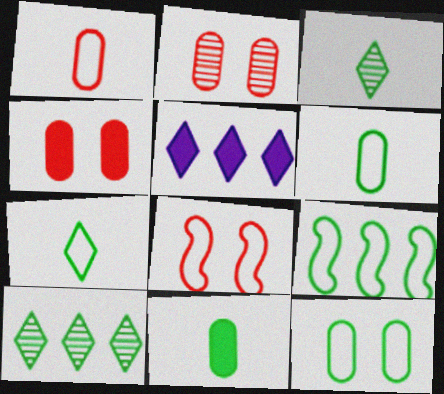[[7, 9, 12]]